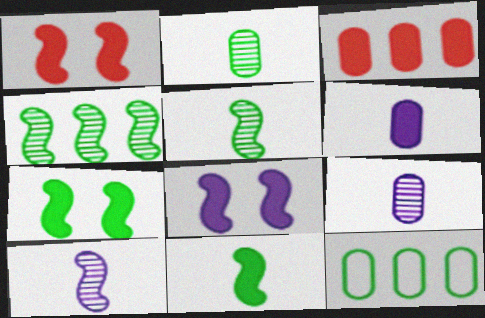[[1, 7, 8]]